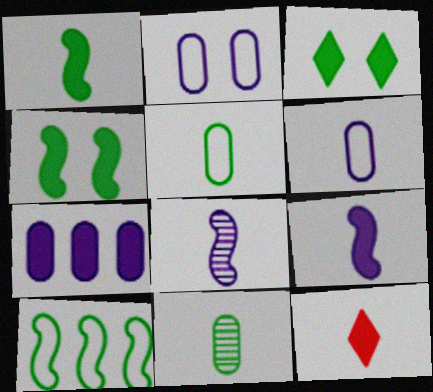[[3, 10, 11], 
[4, 7, 12], 
[5, 8, 12]]